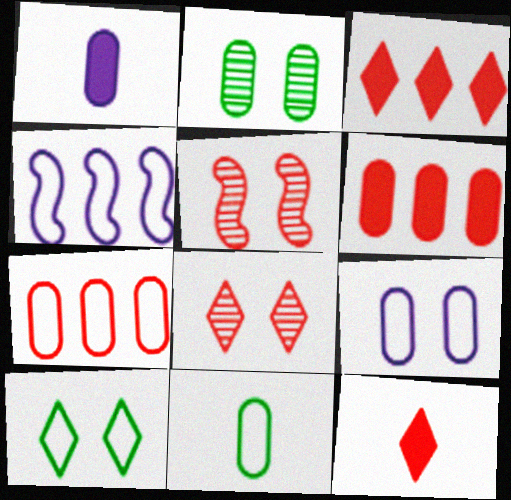[[1, 2, 7], 
[2, 4, 12], 
[5, 7, 12], 
[7, 9, 11]]